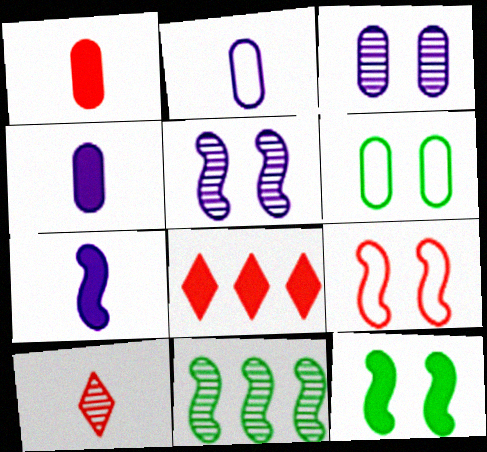[[3, 10, 11], 
[4, 8, 12], 
[5, 9, 12], 
[7, 9, 11]]